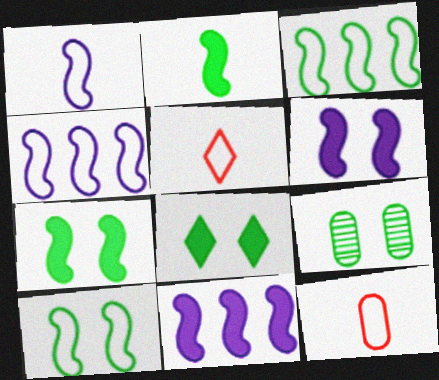[[5, 9, 11], 
[8, 9, 10]]